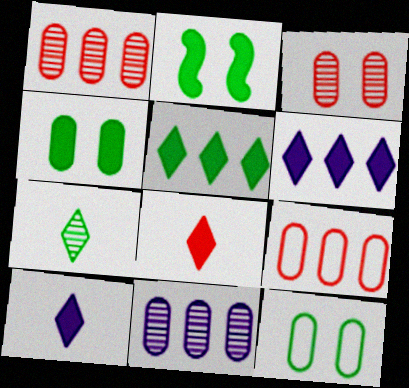[]